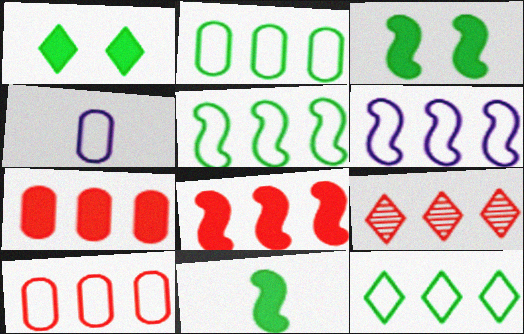[[2, 5, 12], 
[3, 4, 9], 
[6, 10, 12], 
[8, 9, 10]]